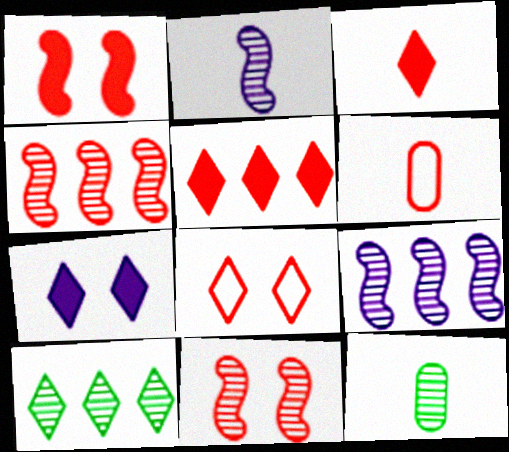[[5, 6, 11]]